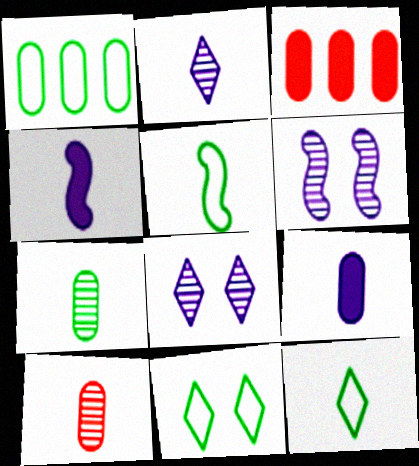[[1, 5, 11], 
[3, 5, 8], 
[3, 6, 12], 
[4, 10, 12]]